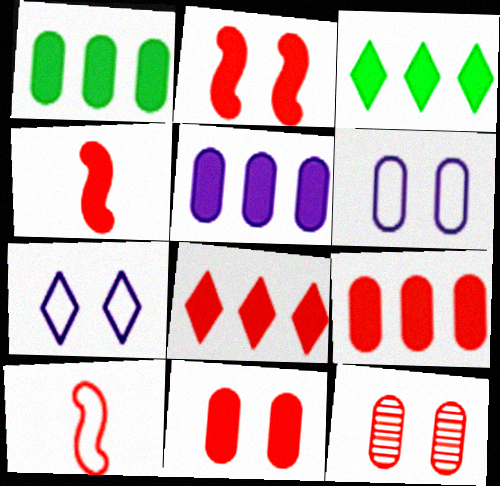[[1, 5, 9], 
[4, 8, 11], 
[8, 10, 12]]